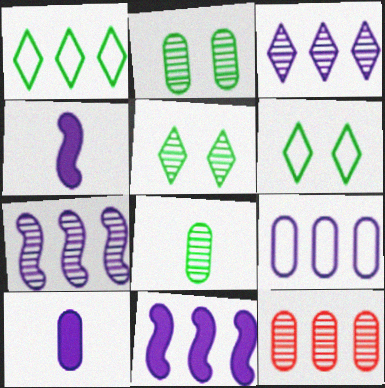[[1, 11, 12], 
[3, 9, 11], 
[4, 6, 12]]